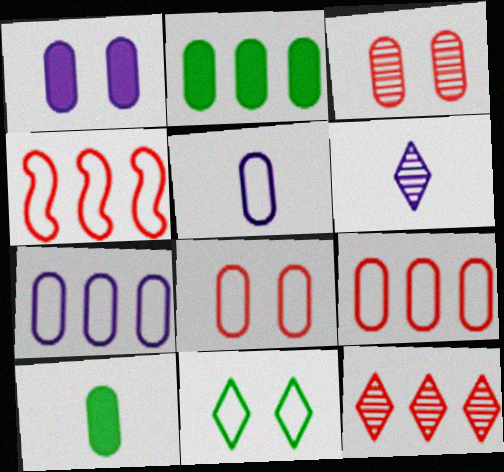[[2, 3, 5], 
[3, 7, 10], 
[4, 5, 11]]